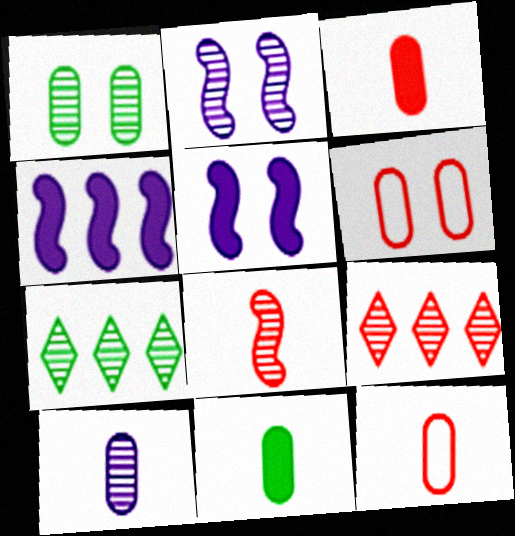[[5, 7, 12], 
[10, 11, 12]]